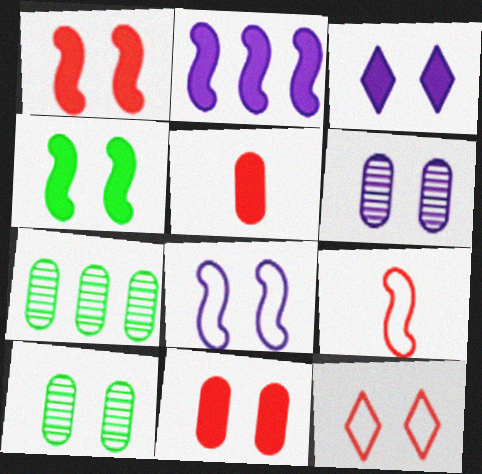[[3, 4, 11], 
[3, 6, 8], 
[3, 7, 9], 
[4, 6, 12]]